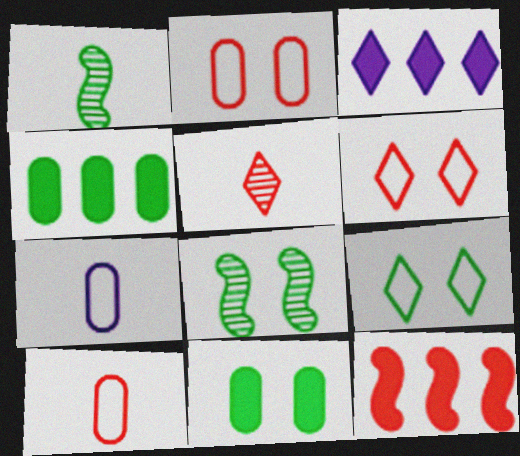[[1, 2, 3], 
[1, 4, 9], 
[2, 5, 12], 
[3, 4, 12], 
[3, 5, 9], 
[3, 8, 10], 
[8, 9, 11]]